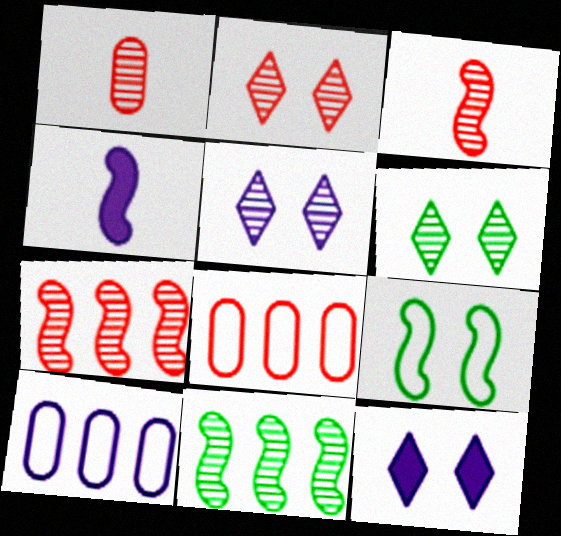[[1, 2, 7], 
[1, 5, 11], 
[2, 5, 6], 
[4, 5, 10], 
[4, 6, 8], 
[4, 7, 9]]